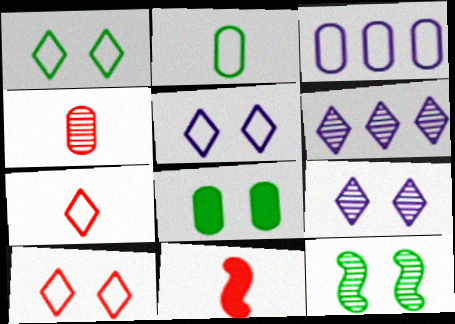[[1, 5, 10], 
[1, 8, 12], 
[3, 4, 8], 
[4, 6, 12], 
[4, 7, 11]]